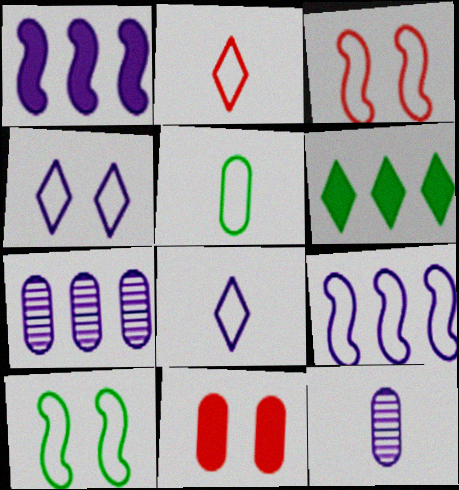[[1, 4, 12], 
[3, 6, 12], 
[5, 7, 11]]